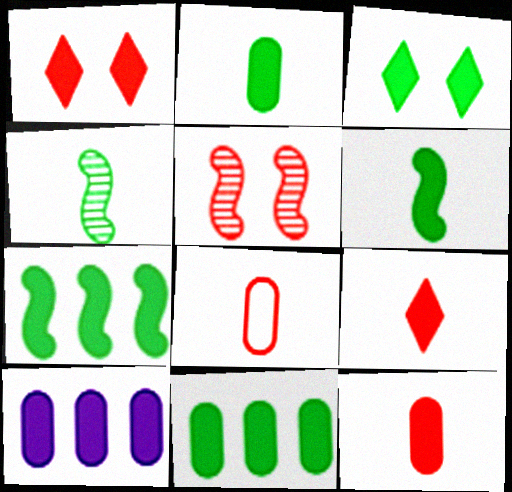[[1, 6, 10], 
[2, 3, 7], 
[3, 6, 11]]